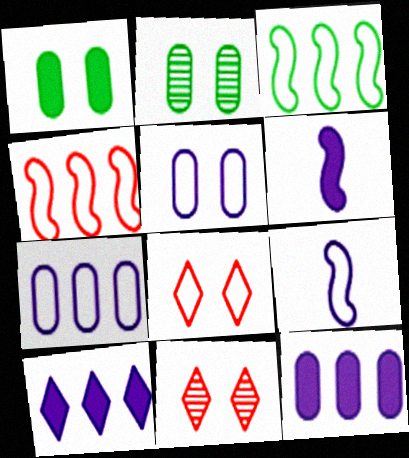[]